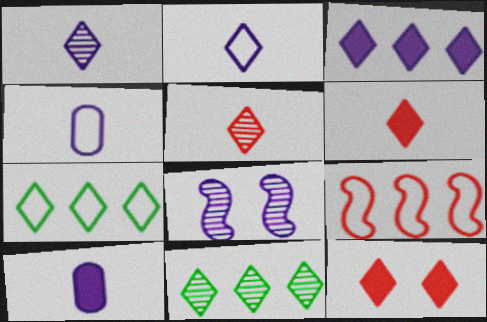[[1, 7, 12], 
[2, 11, 12], 
[3, 4, 8]]